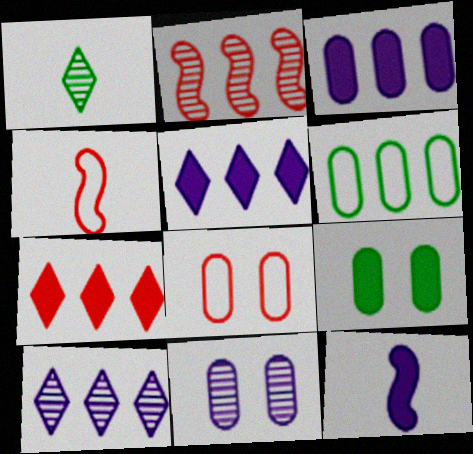[[1, 2, 11], 
[2, 5, 6], 
[4, 9, 10], 
[7, 9, 12], 
[8, 9, 11]]